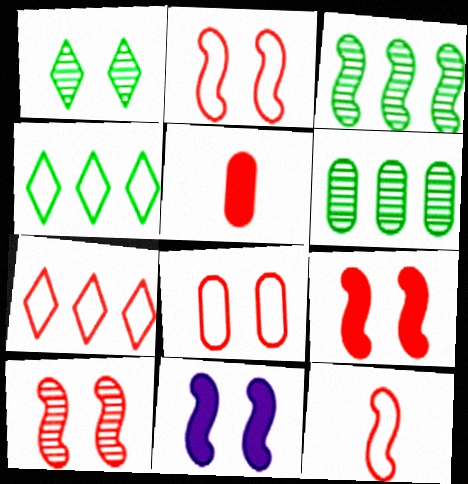[[1, 8, 11], 
[2, 9, 10], 
[3, 11, 12], 
[5, 7, 10], 
[7, 8, 12]]